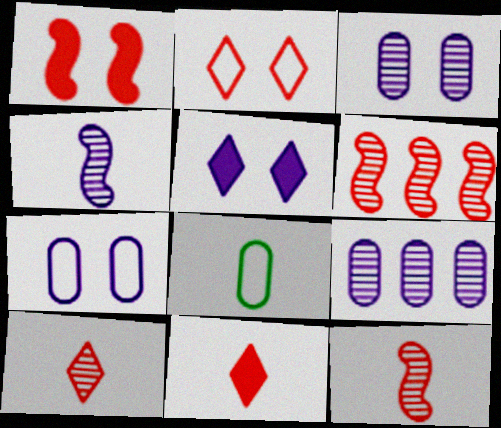[[4, 8, 11], 
[5, 6, 8]]